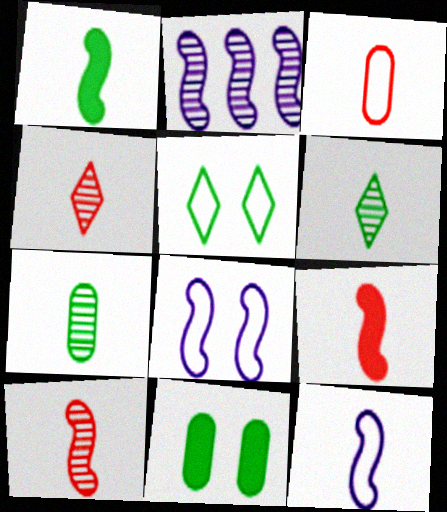[[1, 10, 12], 
[3, 4, 9]]